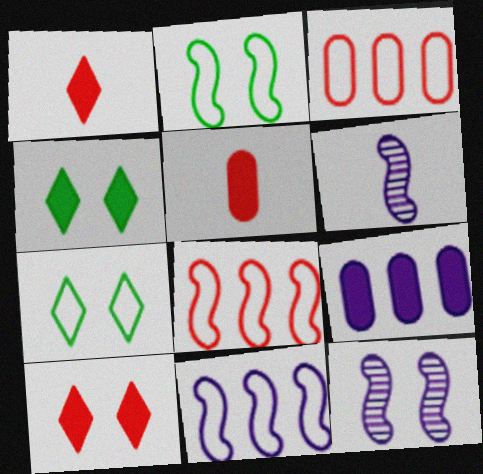[[3, 4, 6]]